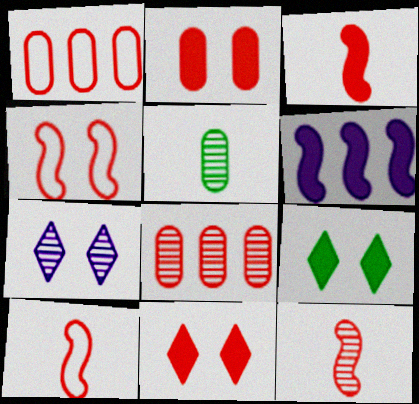[[1, 11, 12], 
[3, 10, 12], 
[8, 10, 11]]